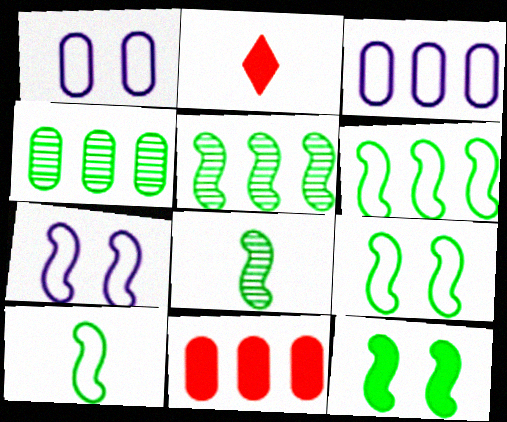[[1, 2, 5], 
[2, 4, 7], 
[3, 4, 11], 
[5, 10, 12], 
[6, 8, 12], 
[6, 9, 10]]